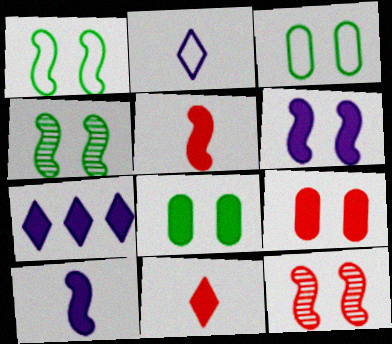[[1, 6, 12], 
[5, 7, 8]]